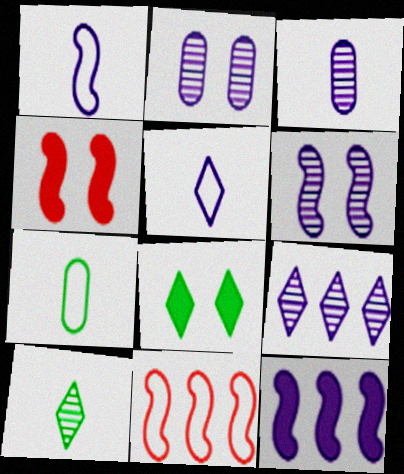[[1, 6, 12], 
[2, 5, 12], 
[3, 6, 9], 
[3, 8, 11], 
[4, 7, 9]]